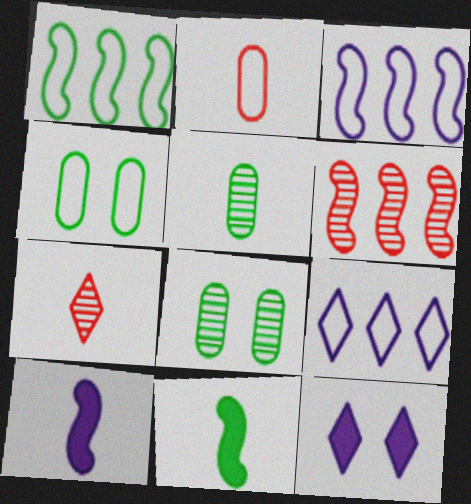[]